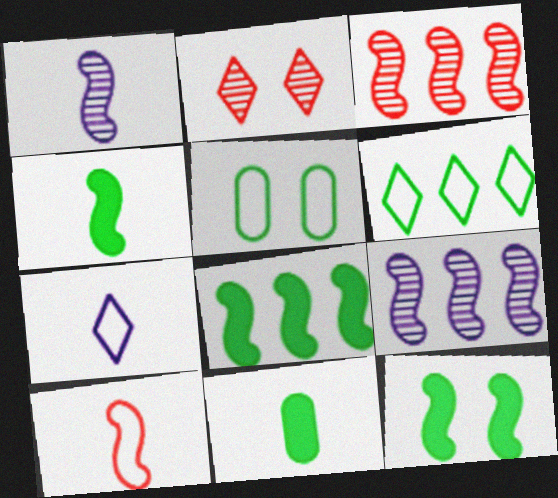[[1, 4, 10], 
[4, 8, 12], 
[9, 10, 12]]